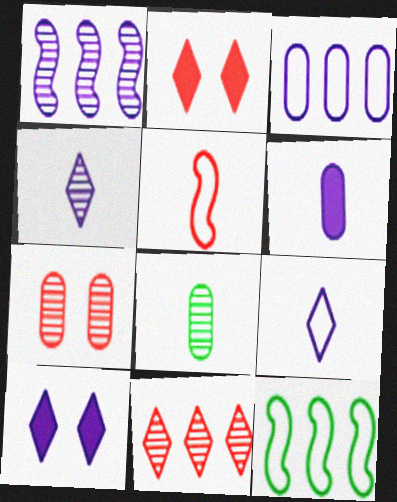[]